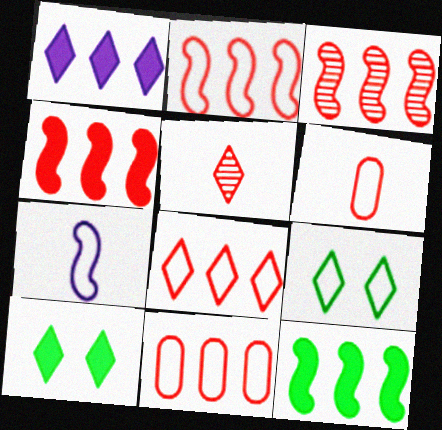[[1, 5, 9], 
[2, 3, 4], 
[2, 8, 11], 
[7, 9, 11]]